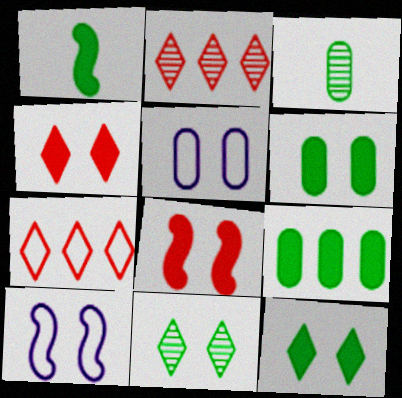[[1, 2, 5], 
[1, 9, 12], 
[5, 8, 11]]